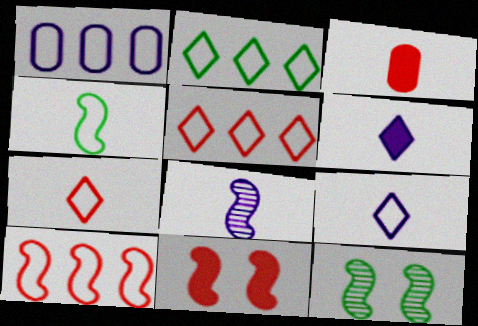[[1, 2, 10]]